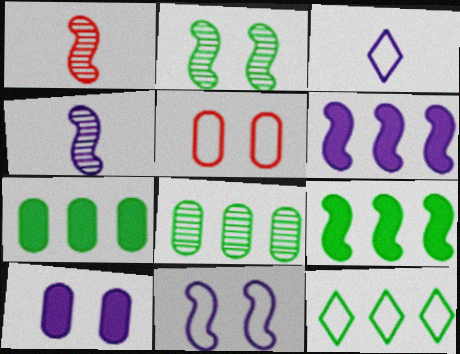[[1, 9, 11], 
[1, 10, 12], 
[4, 6, 11], 
[8, 9, 12]]